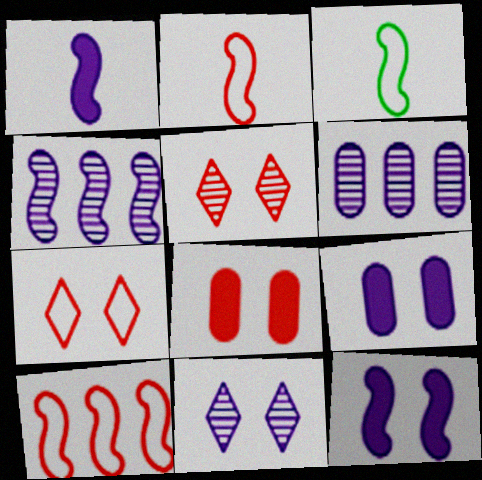[]